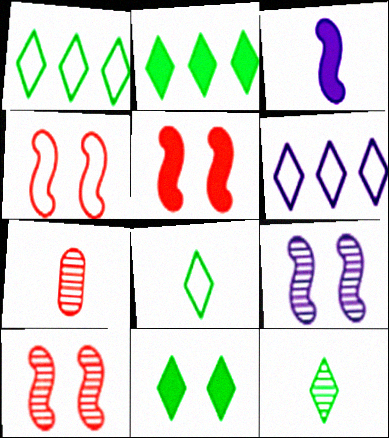[[1, 11, 12], 
[3, 7, 8], 
[4, 5, 10]]